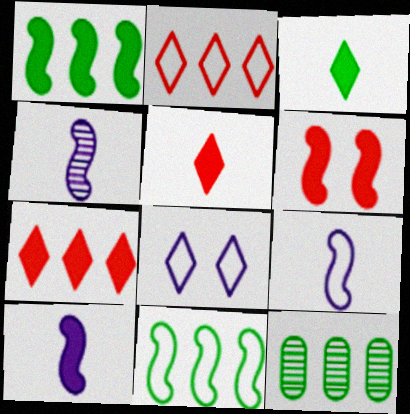[[1, 6, 10], 
[4, 6, 11], 
[4, 9, 10]]